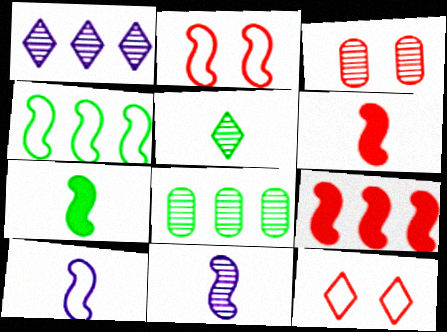[[2, 4, 10]]